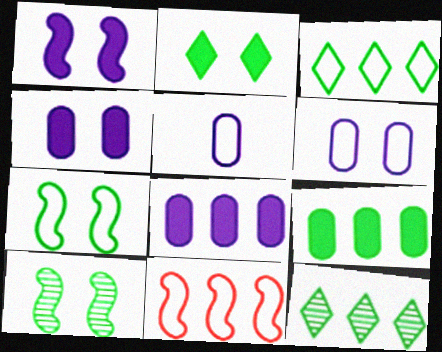[[8, 11, 12]]